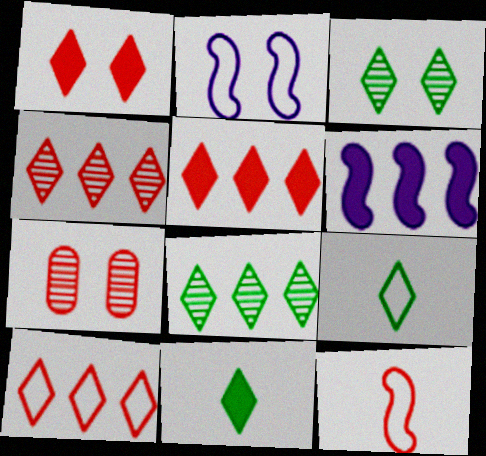[[4, 5, 10], 
[5, 7, 12], 
[6, 7, 9]]